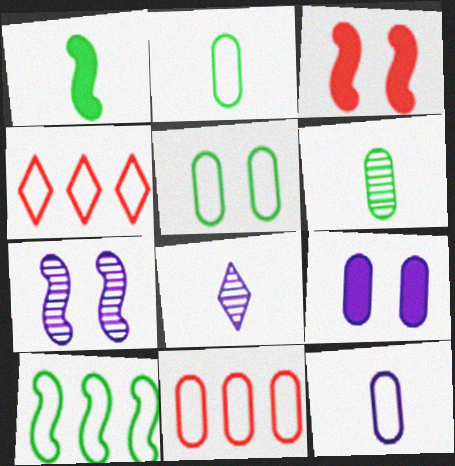[[5, 11, 12], 
[6, 9, 11]]